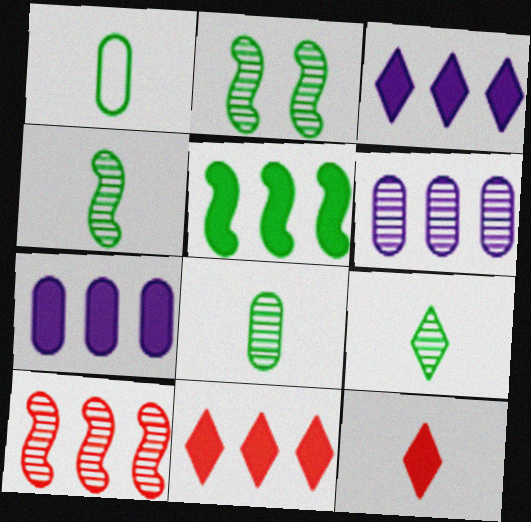[[4, 8, 9], 
[5, 7, 11]]